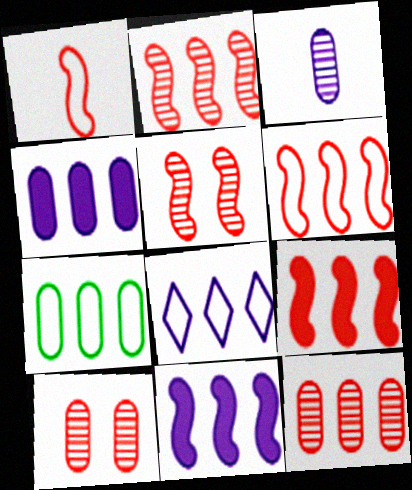[[1, 5, 9], 
[2, 6, 9], 
[4, 7, 12], 
[6, 7, 8]]